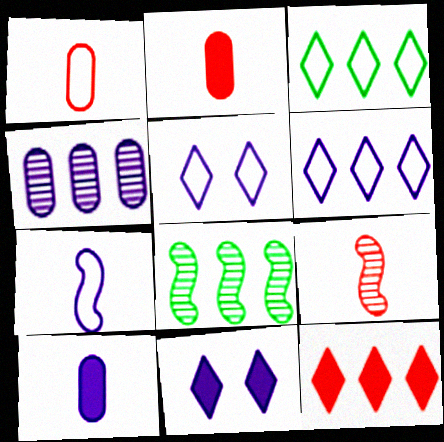[[1, 8, 11], 
[2, 5, 8], 
[4, 7, 11]]